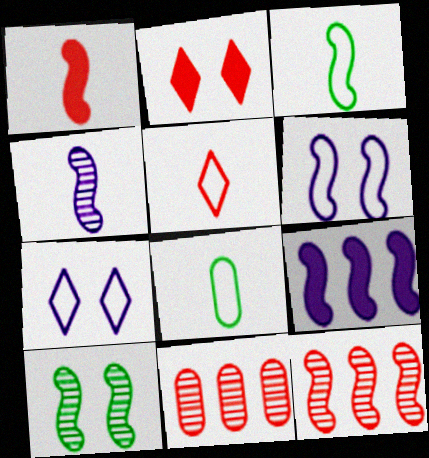[[1, 3, 4], 
[4, 6, 9], 
[4, 10, 12]]